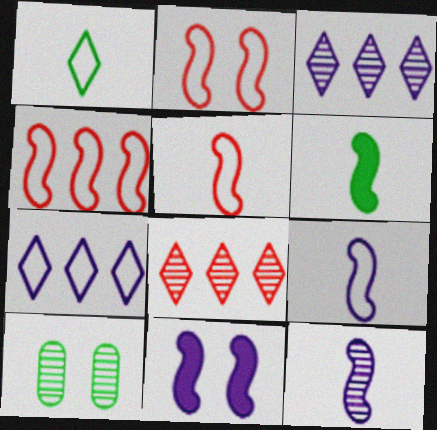[[2, 4, 5], 
[5, 6, 12], 
[8, 10, 12]]